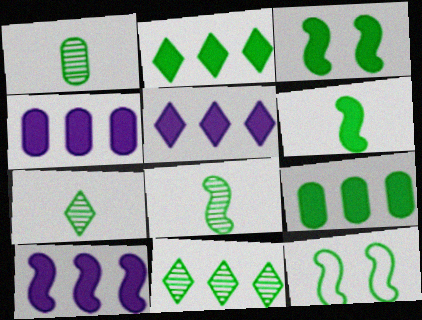[[1, 2, 12], 
[1, 7, 8], 
[4, 5, 10], 
[7, 9, 12]]